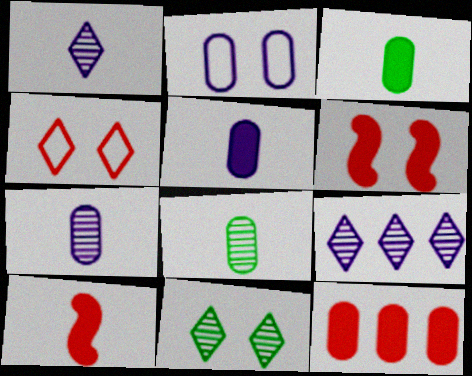[[2, 6, 11], 
[2, 8, 12]]